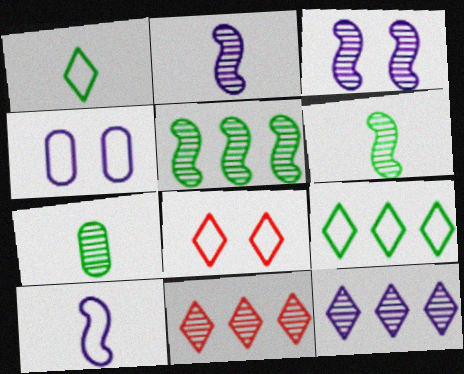[[3, 7, 11]]